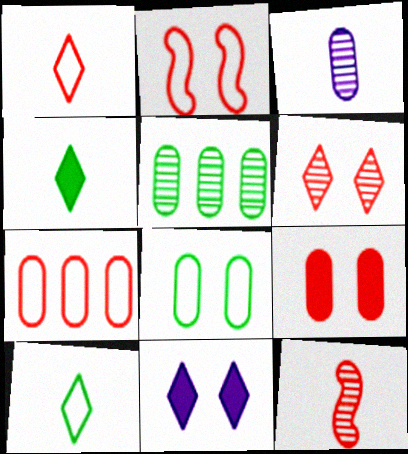[[1, 2, 7], 
[2, 6, 9]]